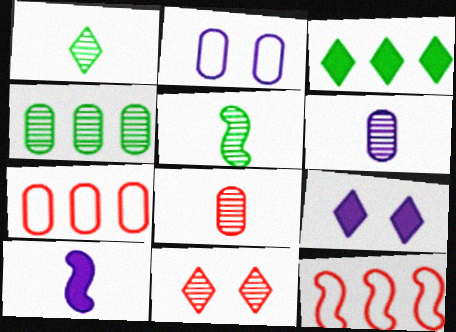[[5, 7, 9]]